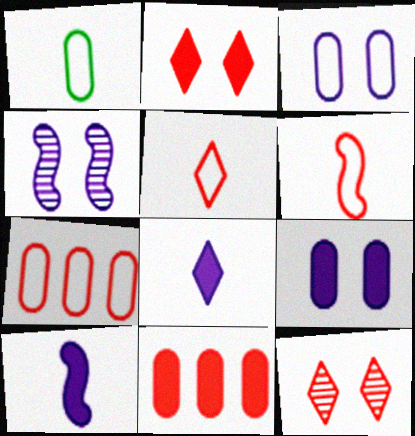[[1, 3, 7], 
[6, 11, 12]]